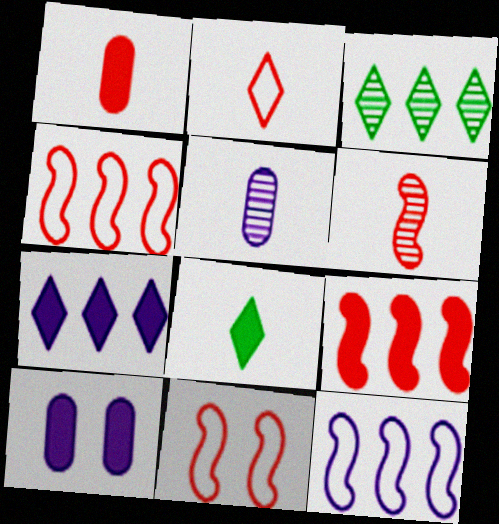[[1, 2, 6], 
[6, 9, 11], 
[8, 9, 10]]